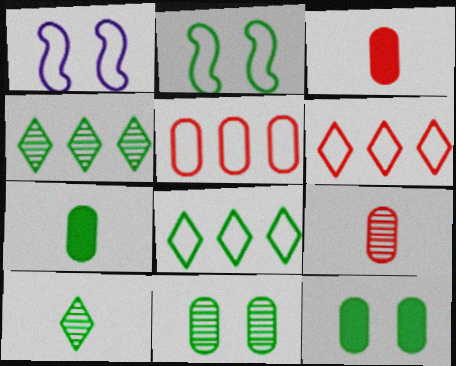[[1, 3, 4], 
[2, 4, 7]]